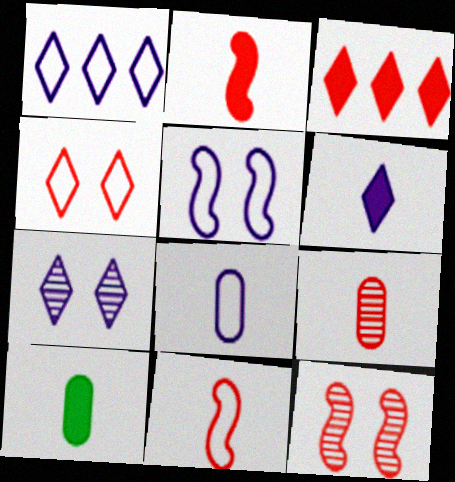[[1, 5, 8], 
[1, 6, 7], 
[1, 10, 12], 
[2, 6, 10], 
[8, 9, 10]]